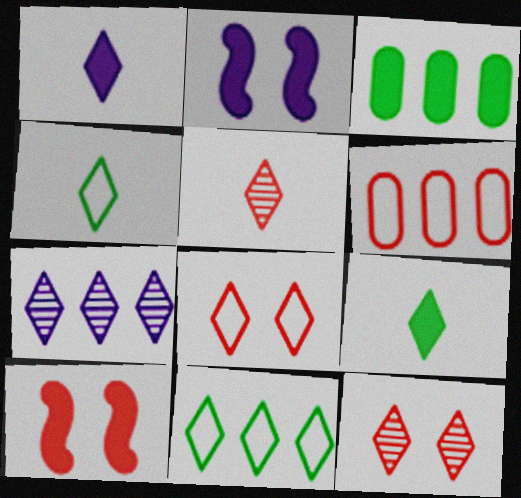[[1, 3, 10], 
[1, 4, 5], 
[1, 11, 12], 
[5, 6, 10], 
[7, 8, 9]]